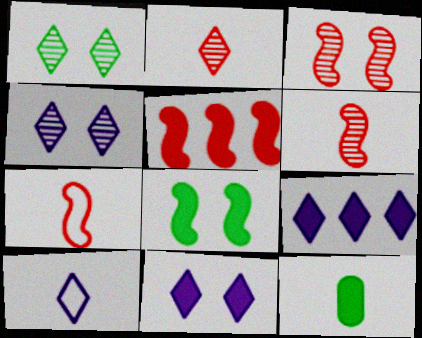[[3, 5, 7], 
[4, 9, 10], 
[5, 11, 12], 
[6, 10, 12]]